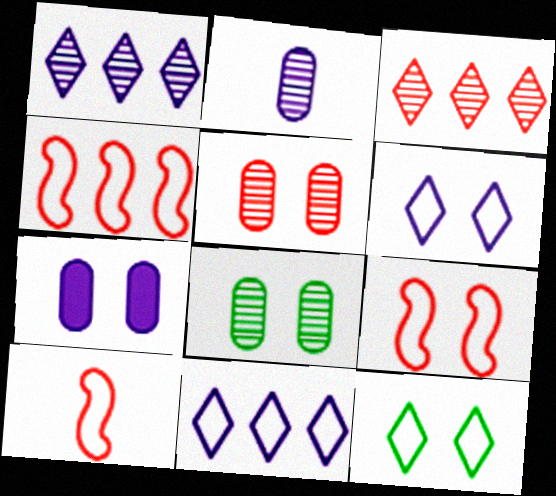[[4, 9, 10]]